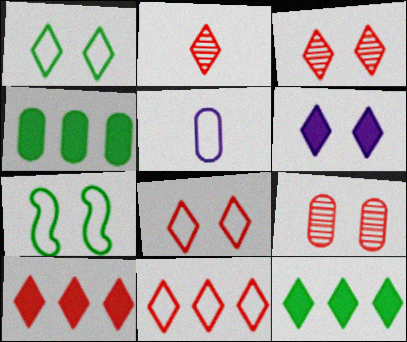[[1, 3, 6], 
[2, 8, 10], 
[4, 5, 9], 
[5, 7, 11], 
[6, 7, 9]]